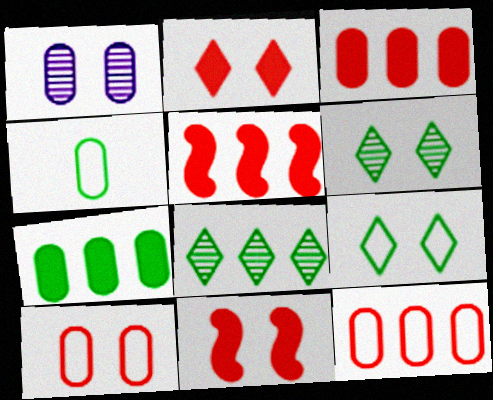[[1, 3, 4], 
[1, 9, 11]]